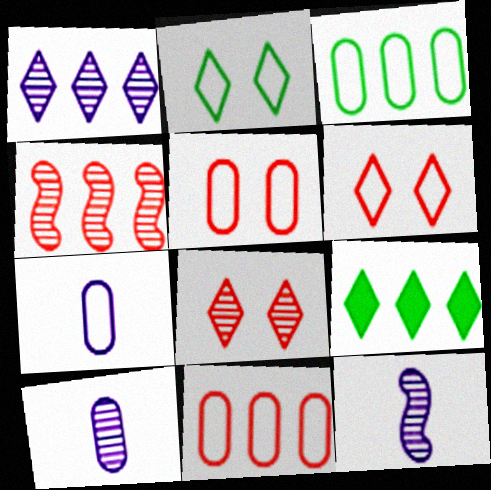[[3, 5, 7], 
[5, 9, 12]]